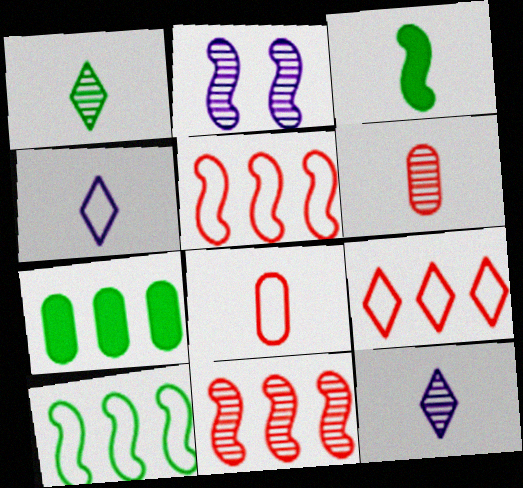[[2, 3, 5], 
[3, 4, 6], 
[3, 8, 12]]